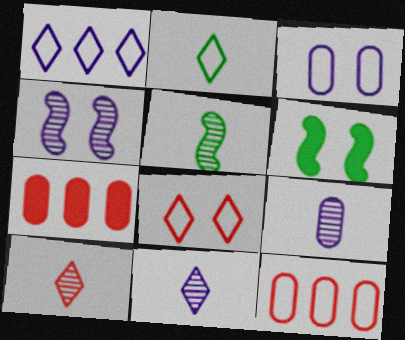[[1, 2, 8], 
[2, 4, 7], 
[5, 9, 10], 
[6, 11, 12]]